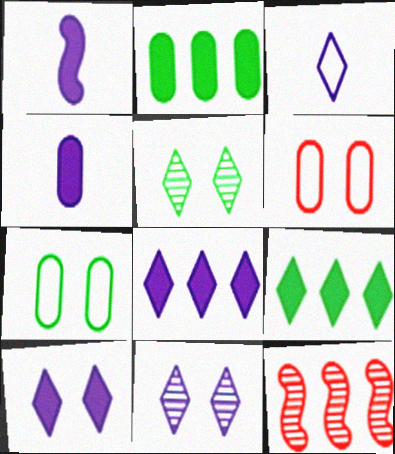[[3, 8, 11]]